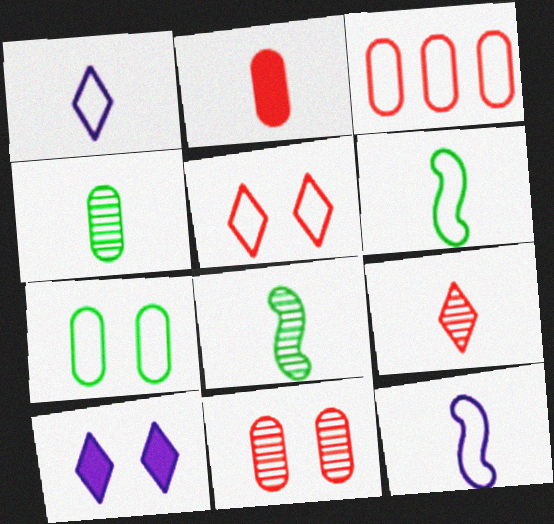[[1, 2, 8], 
[2, 3, 11], 
[3, 8, 10]]